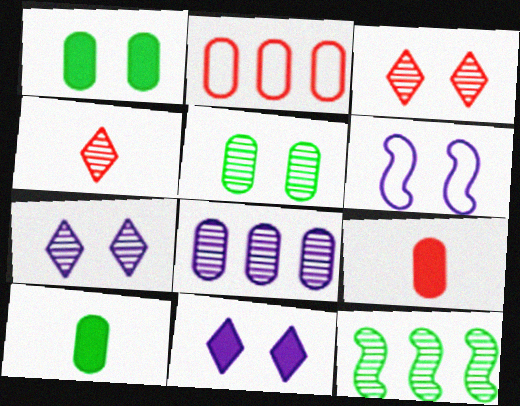[[1, 3, 6]]